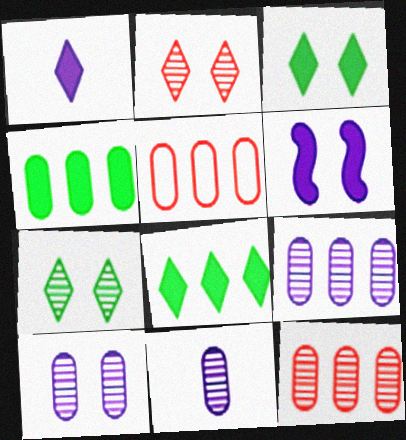[[4, 5, 9], 
[9, 10, 11]]